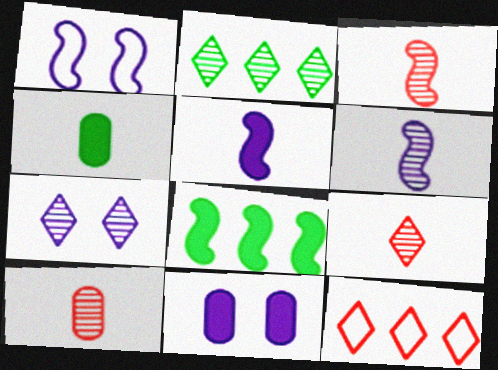[[1, 3, 8], 
[1, 7, 11], 
[2, 7, 9], 
[3, 9, 10]]